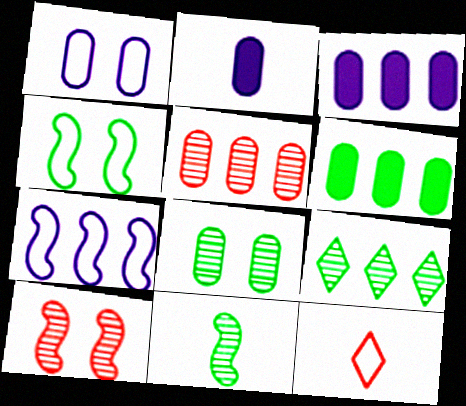[[2, 11, 12], 
[8, 9, 11]]